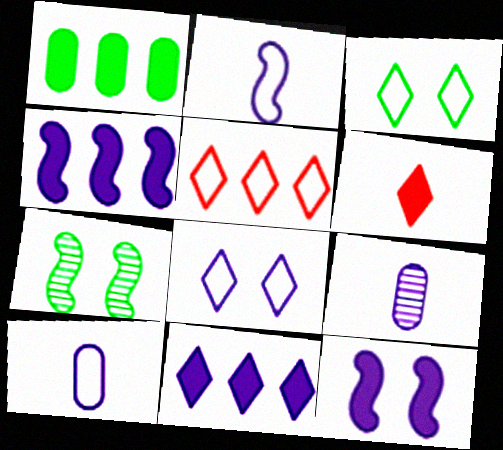[[1, 6, 12], 
[4, 8, 9]]